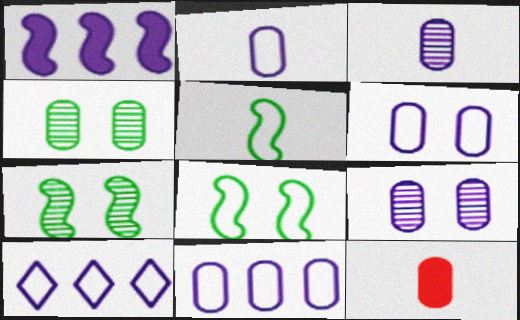[[2, 6, 11], 
[4, 11, 12], 
[7, 10, 12]]